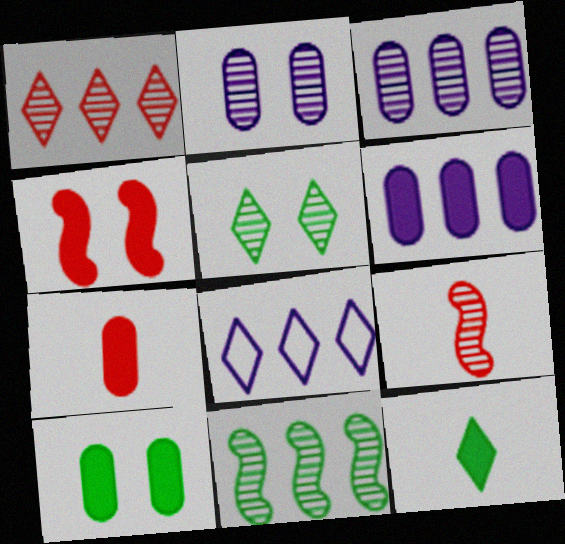[[1, 3, 11], 
[3, 5, 9], 
[4, 6, 12], 
[6, 7, 10], 
[8, 9, 10]]